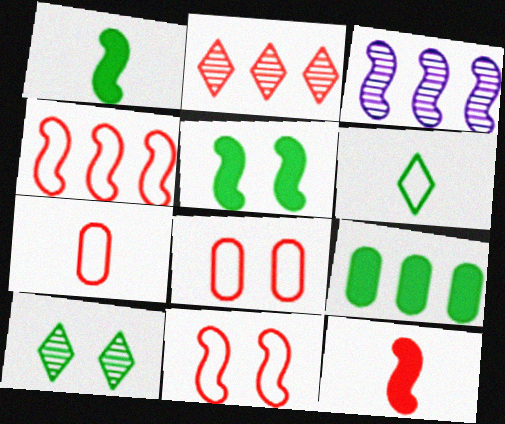[[1, 3, 11], 
[2, 8, 12]]